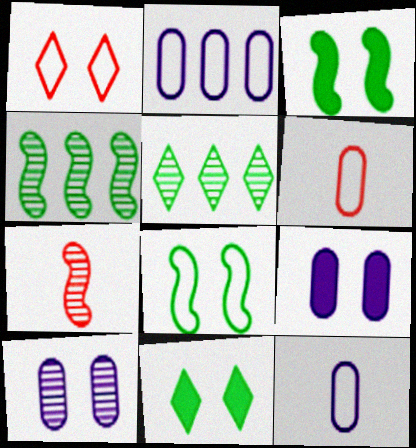[[1, 3, 10], 
[2, 7, 11], 
[5, 7, 10]]